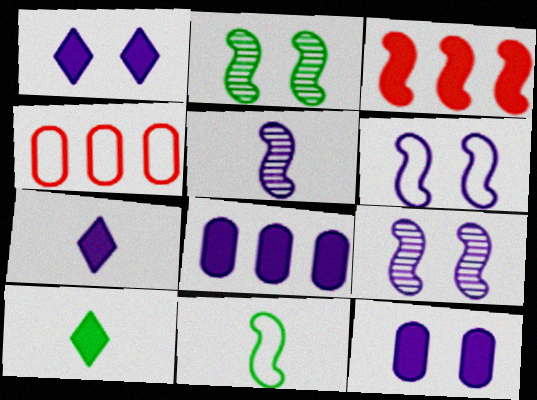[[2, 4, 7], 
[3, 9, 11], 
[3, 10, 12], 
[4, 9, 10]]